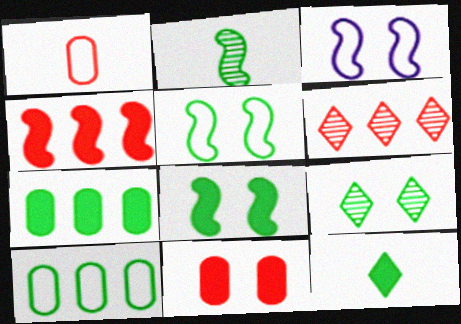[[2, 3, 4], 
[3, 9, 11], 
[7, 8, 12]]